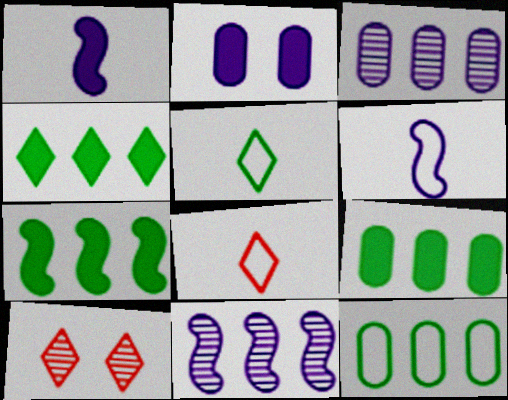[[1, 10, 12], 
[4, 7, 9], 
[6, 9, 10]]